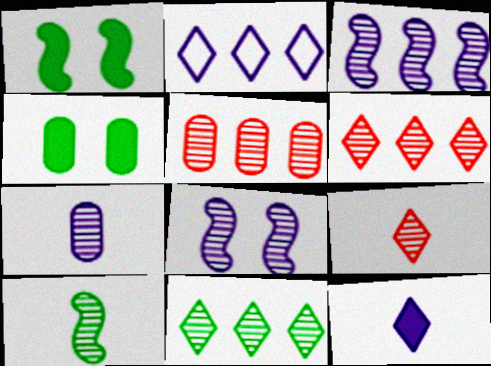[[3, 5, 11], 
[7, 9, 10]]